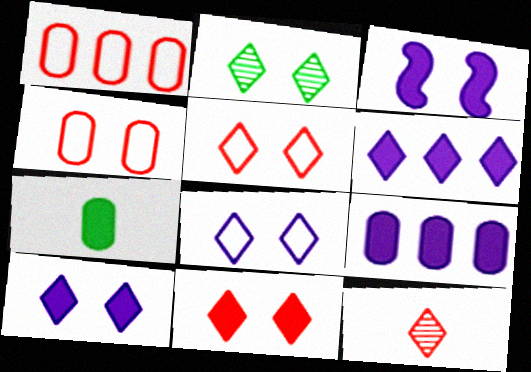[[2, 3, 4], 
[2, 5, 10], 
[2, 8, 11]]